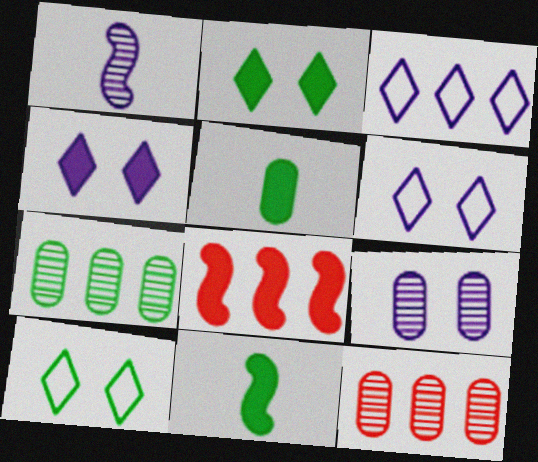[[3, 7, 8], 
[4, 5, 8], 
[6, 11, 12], 
[7, 10, 11]]